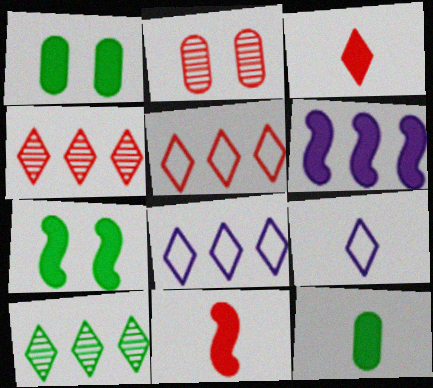[[1, 3, 6], 
[2, 5, 11], 
[6, 7, 11]]